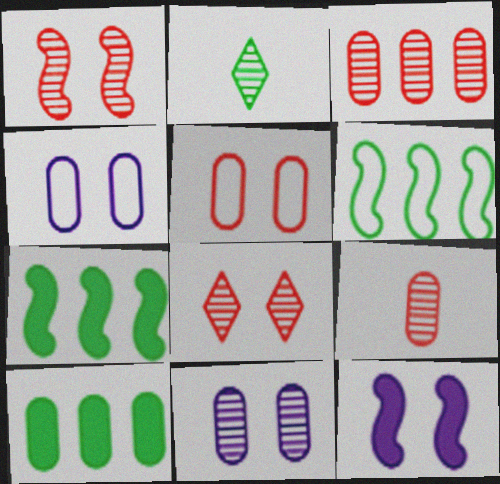[[4, 9, 10]]